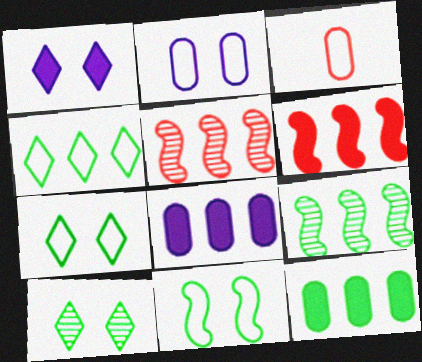[[1, 3, 9], 
[4, 5, 8], 
[4, 9, 12]]